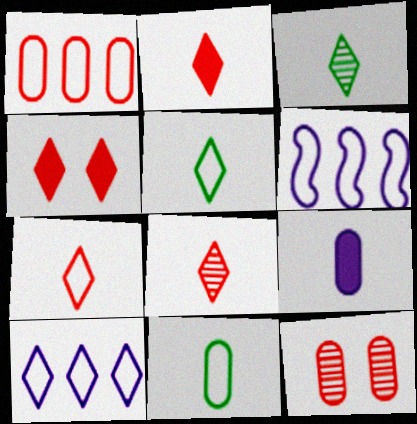[[2, 7, 8], 
[3, 4, 10]]